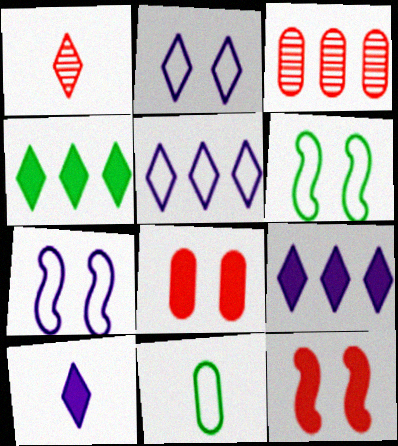[[1, 2, 4], 
[3, 6, 10]]